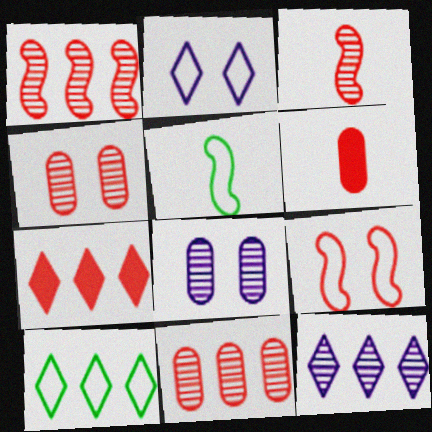[[5, 7, 8], 
[7, 10, 12]]